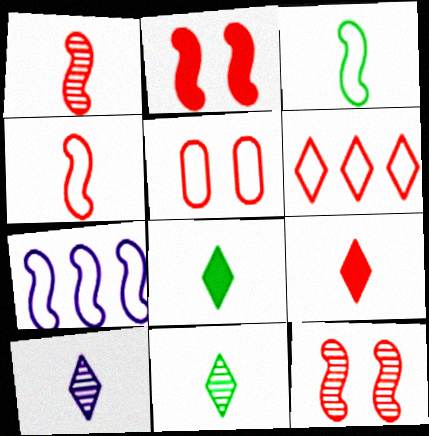[[4, 5, 6]]